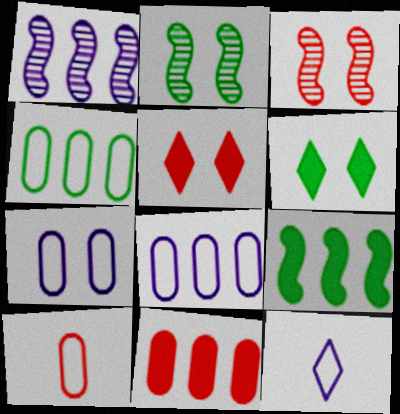[[1, 6, 10], 
[2, 5, 7], 
[2, 11, 12], 
[3, 6, 7], 
[4, 7, 10]]